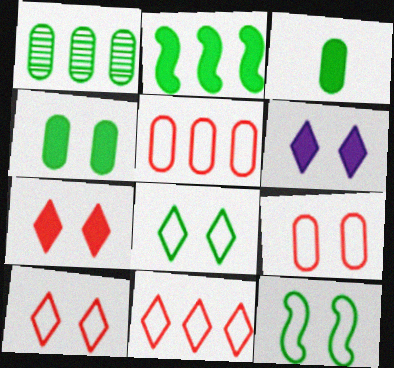[]